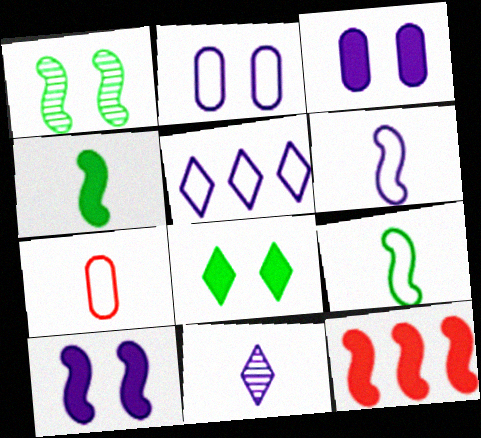[[1, 6, 12], 
[2, 5, 6], 
[4, 7, 11], 
[4, 10, 12]]